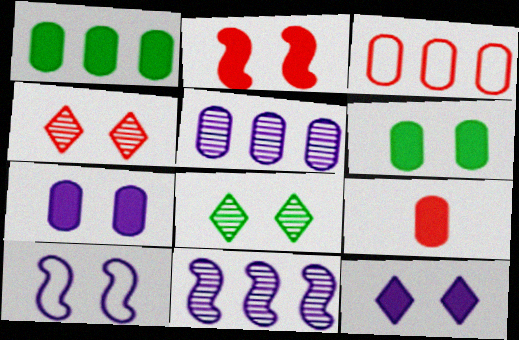[[1, 3, 5], 
[1, 7, 9], 
[2, 6, 12], 
[4, 6, 10]]